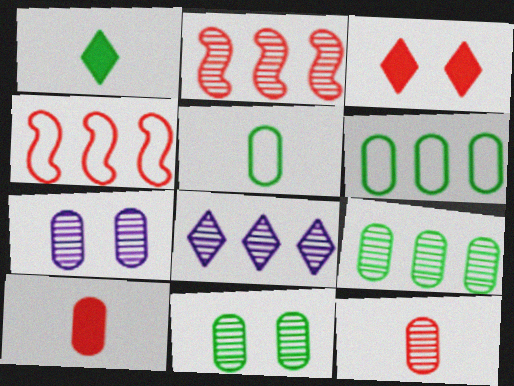[[1, 4, 7], 
[2, 8, 9], 
[3, 4, 12], 
[6, 7, 10], 
[7, 9, 12]]